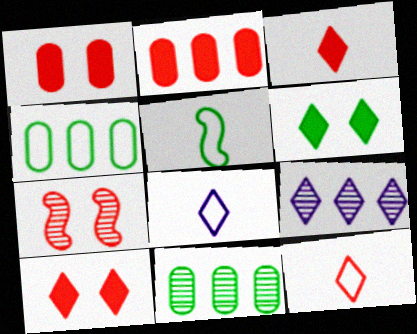[[1, 5, 9], 
[2, 7, 12], 
[5, 6, 11], 
[6, 9, 12]]